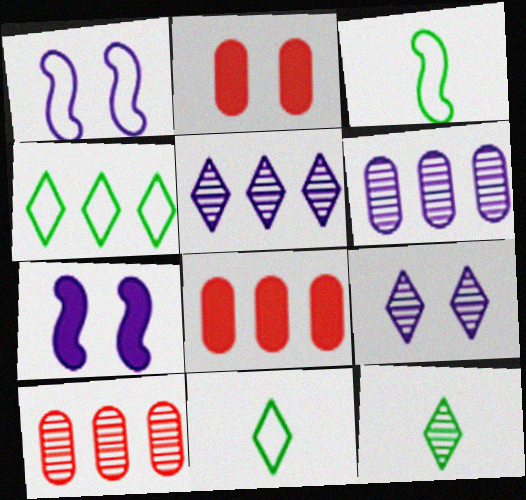[[1, 8, 12], 
[2, 3, 5], 
[3, 8, 9], 
[7, 10, 11]]